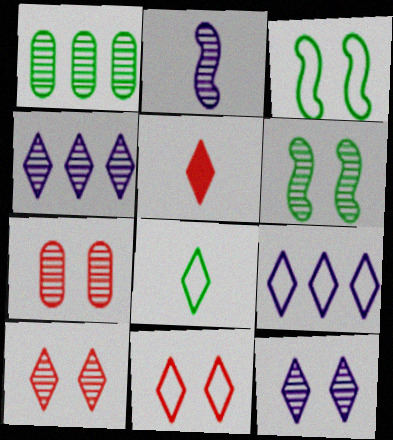[[1, 2, 10], 
[6, 7, 12], 
[8, 9, 11]]